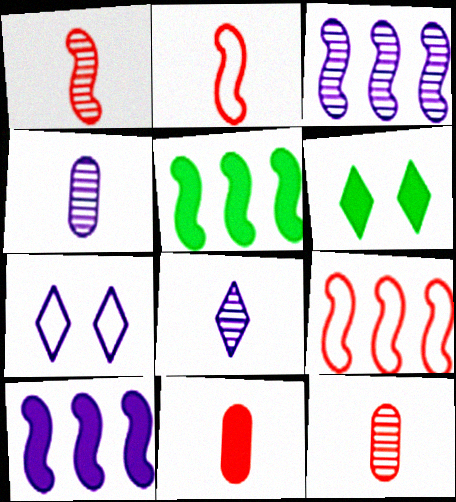[[3, 5, 9], 
[4, 6, 9], 
[4, 7, 10], 
[5, 7, 12], 
[6, 10, 11]]